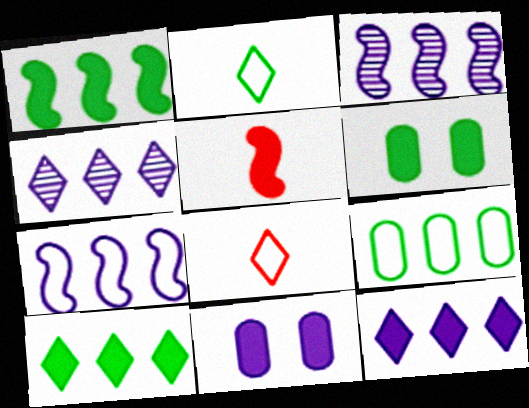[[3, 6, 8], 
[5, 6, 12], 
[5, 10, 11]]